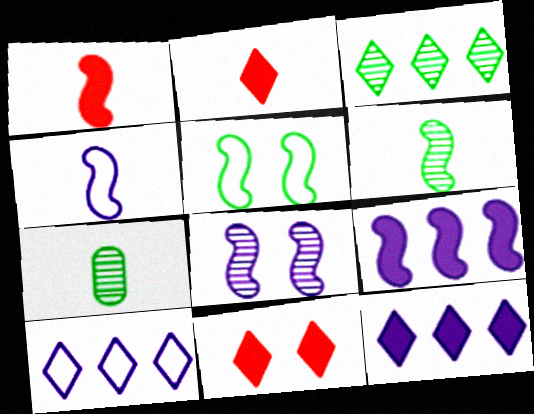[[1, 4, 6], 
[2, 4, 7], 
[4, 8, 9]]